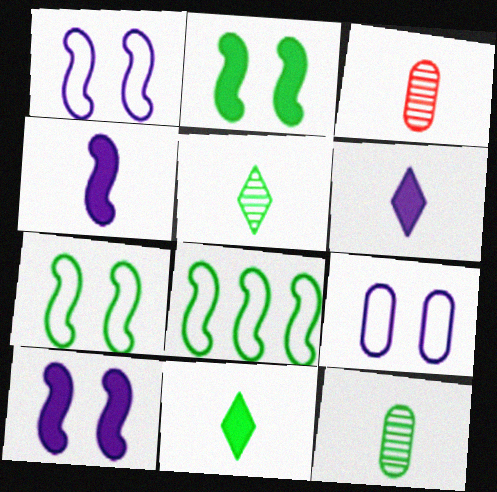[]